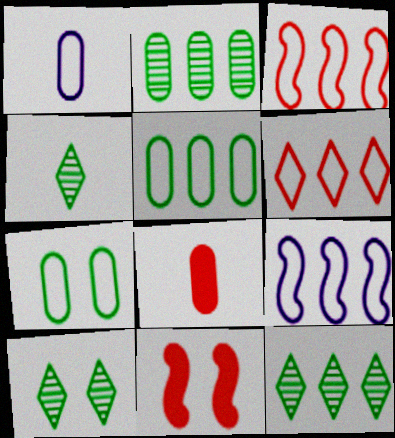[[1, 11, 12], 
[4, 10, 12], 
[5, 6, 9], 
[8, 9, 10]]